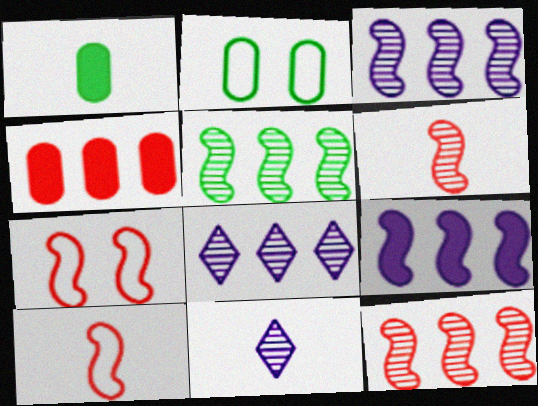[[1, 7, 8], 
[1, 10, 11], 
[3, 5, 12]]